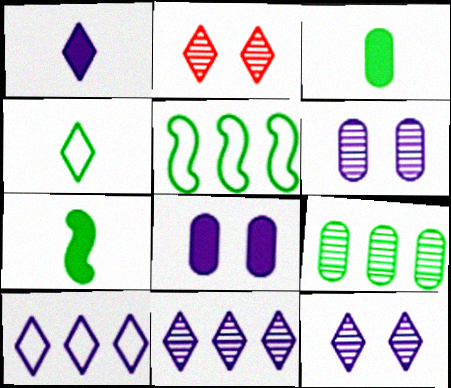[[1, 10, 12]]